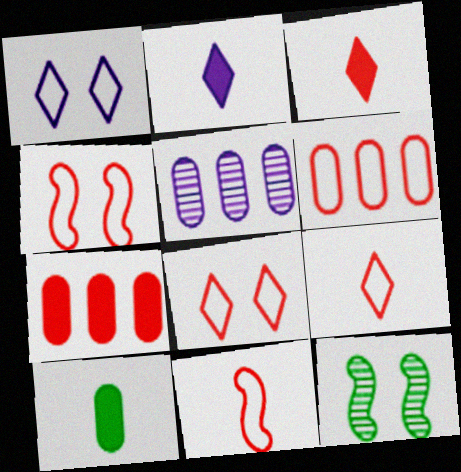[[2, 6, 12], 
[4, 6, 9], 
[6, 8, 11]]